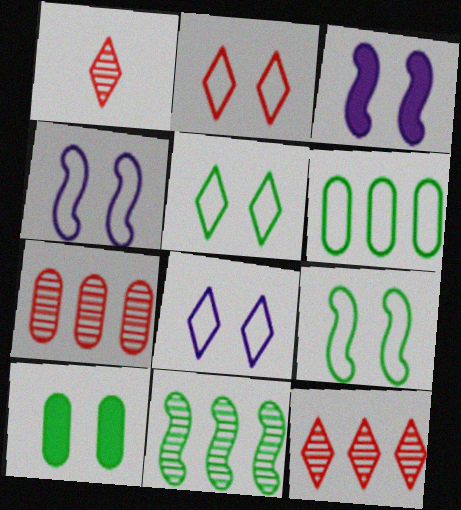[[1, 3, 6], 
[2, 5, 8]]